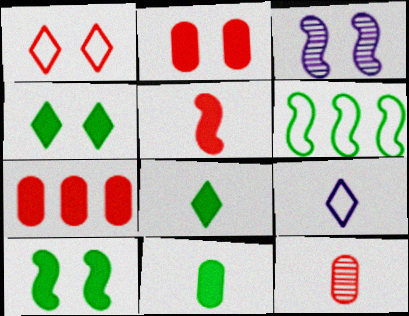[[3, 5, 6]]